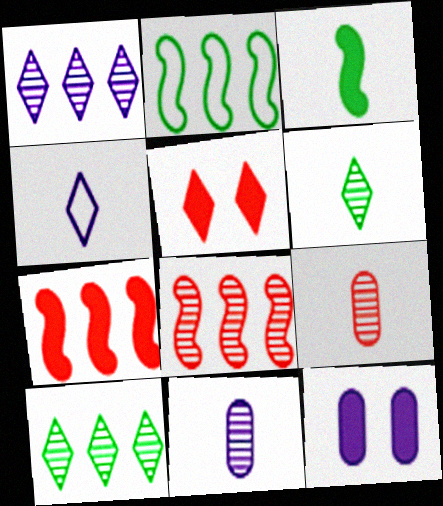[[2, 5, 11], 
[3, 4, 9], 
[4, 5, 10]]